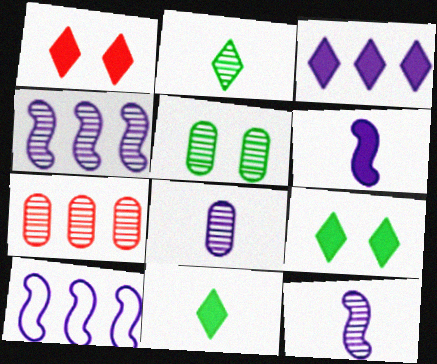[[1, 3, 11], 
[5, 7, 8]]